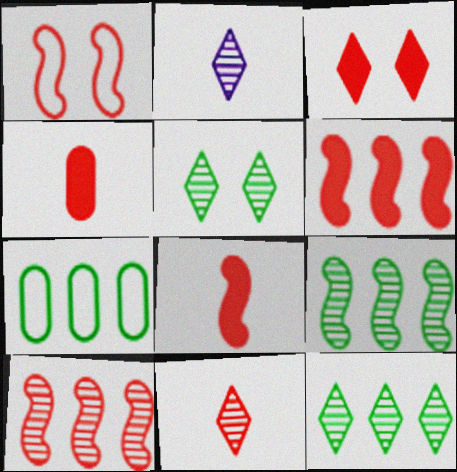[[1, 8, 10], 
[3, 4, 6]]